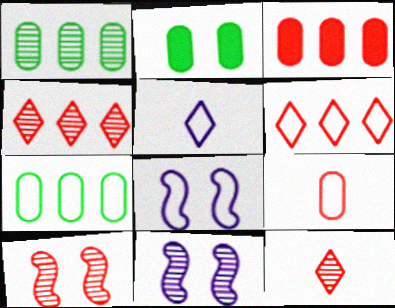[[1, 11, 12]]